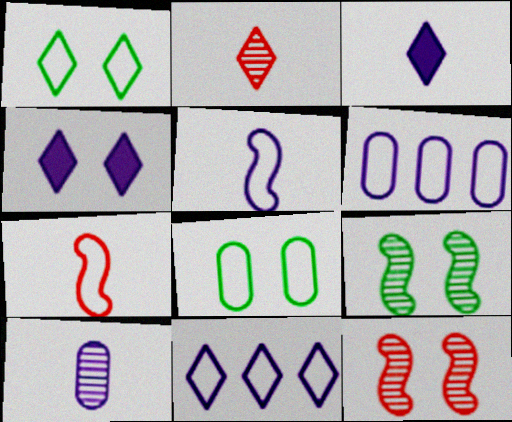[[1, 6, 7], 
[3, 5, 10], 
[4, 8, 12], 
[7, 8, 11]]